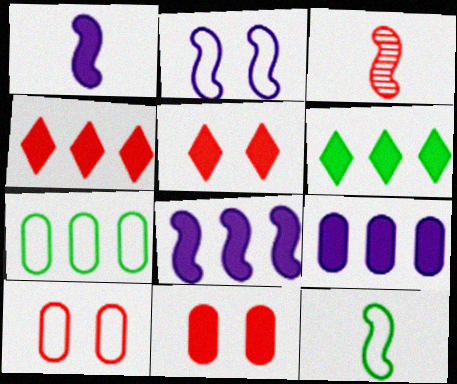[[1, 3, 12], 
[1, 6, 11], 
[3, 4, 10]]